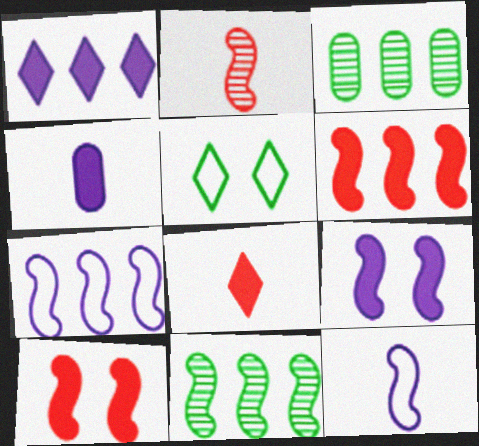[[1, 4, 9], 
[6, 7, 11], 
[10, 11, 12]]